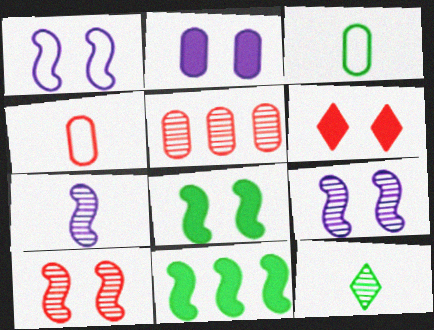[[1, 8, 10], 
[2, 3, 5], 
[2, 6, 8], 
[5, 9, 12]]